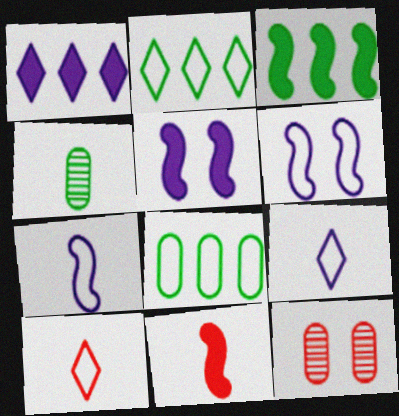[[3, 5, 11], 
[3, 9, 12], 
[4, 9, 11], 
[6, 8, 10]]